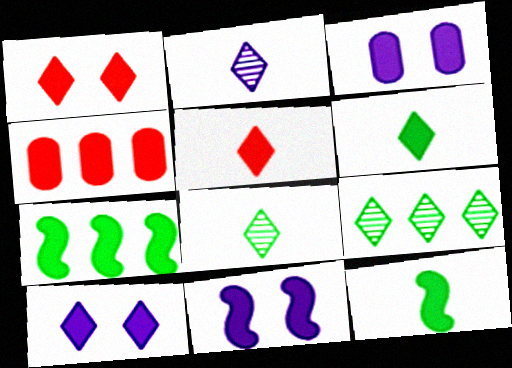[[3, 5, 7], 
[3, 10, 11], 
[4, 6, 11], 
[4, 10, 12]]